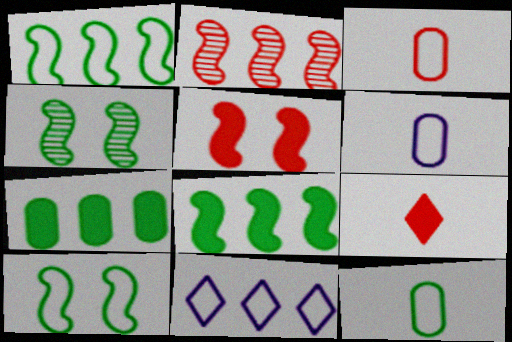[[2, 7, 11], 
[3, 6, 12], 
[3, 10, 11]]